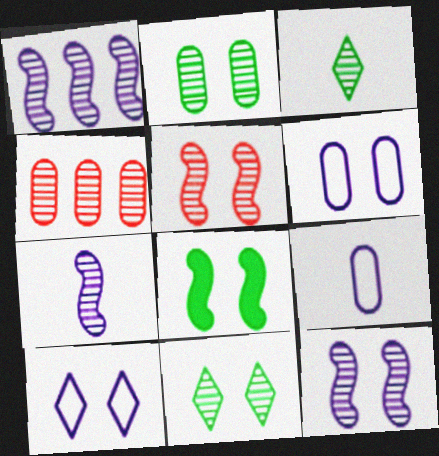[[1, 7, 12], 
[3, 4, 12], 
[4, 7, 11]]